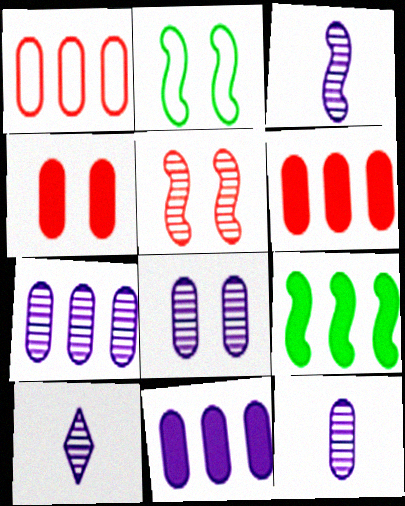[[2, 6, 10], 
[3, 10, 12], 
[7, 8, 12]]